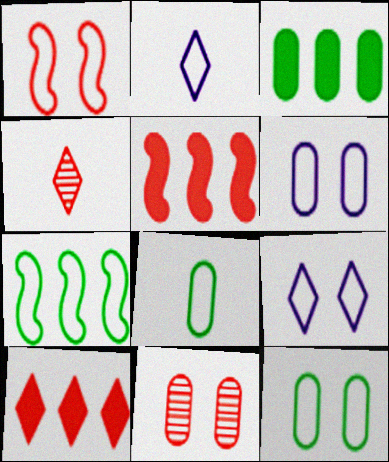[[1, 9, 12]]